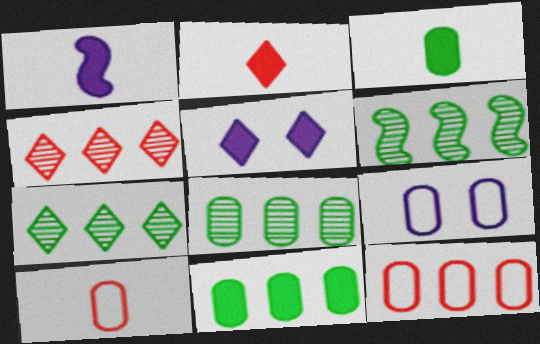[[1, 2, 3], 
[2, 6, 9], 
[5, 6, 10], 
[6, 7, 8]]